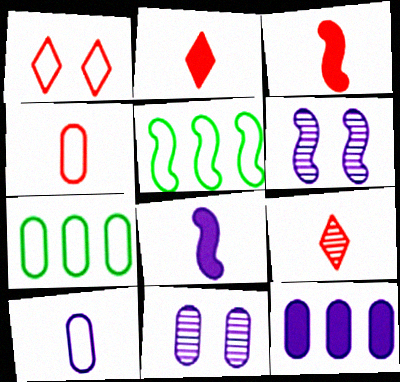[[1, 5, 10], 
[2, 5, 11], 
[2, 6, 7], 
[3, 4, 9], 
[3, 5, 6], 
[10, 11, 12]]